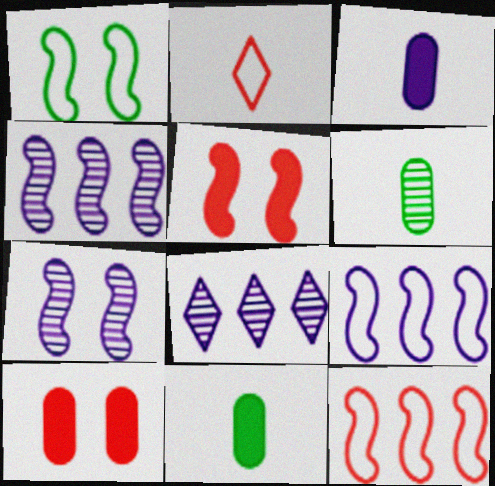[[1, 5, 7]]